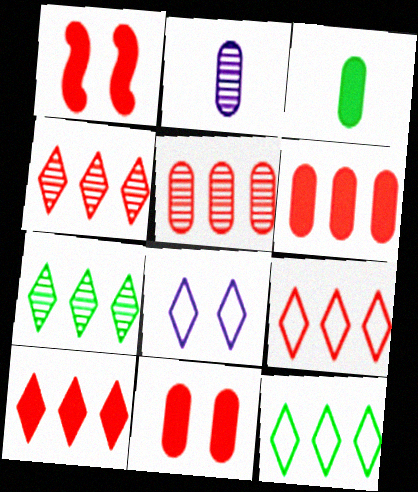[[1, 2, 12], 
[4, 9, 10]]